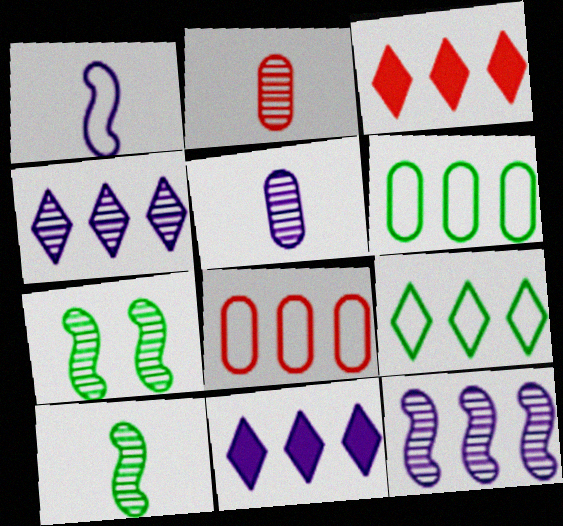[[2, 4, 7], 
[3, 4, 9], 
[3, 6, 12]]